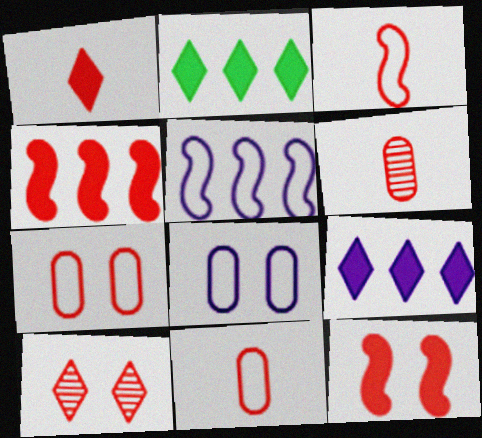[[1, 3, 6], 
[4, 10, 11], 
[7, 10, 12]]